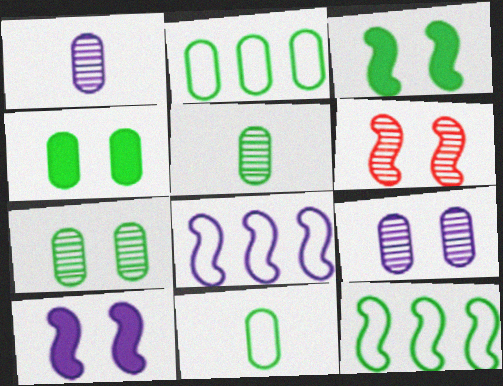[[2, 4, 5]]